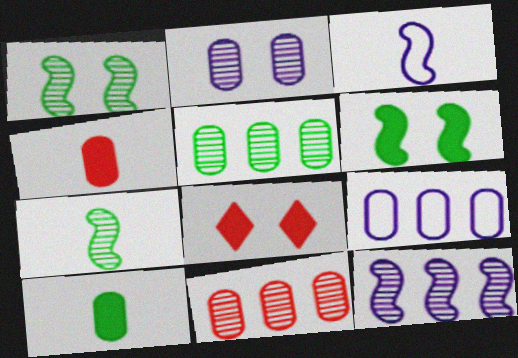[[3, 5, 8], 
[7, 8, 9]]